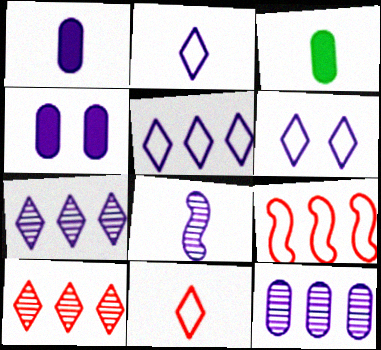[[1, 2, 8], 
[2, 5, 6], 
[3, 8, 11], 
[4, 5, 8]]